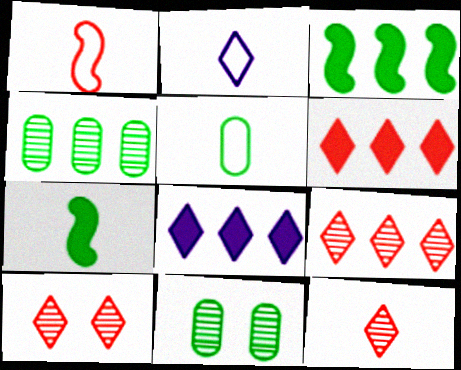[[1, 2, 5], 
[1, 8, 11], 
[9, 10, 12]]